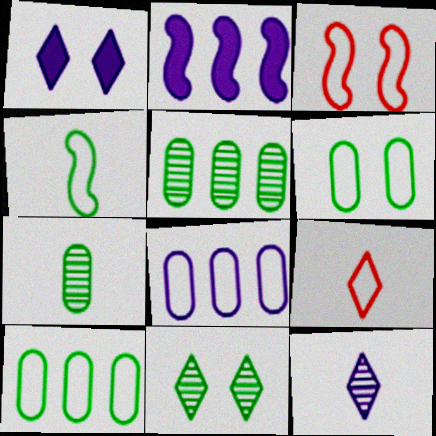[]